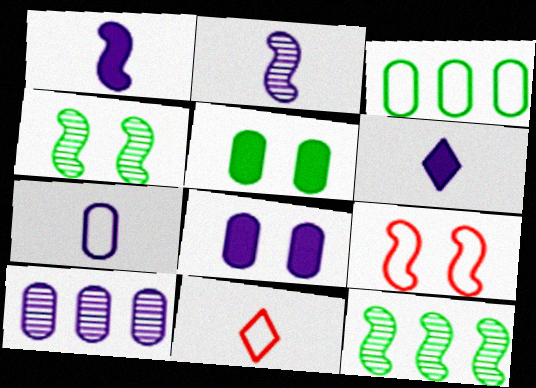[[1, 9, 12], 
[2, 6, 7], 
[7, 8, 10], 
[8, 11, 12]]